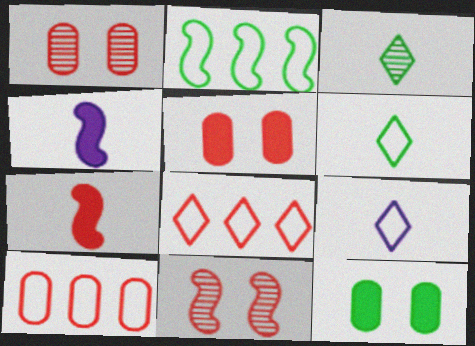[[1, 7, 8], 
[2, 3, 12], 
[2, 4, 11]]